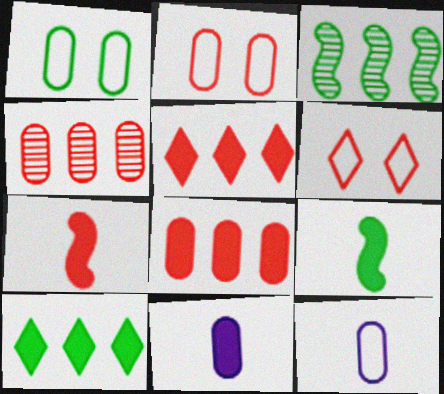[[1, 4, 11], 
[3, 6, 11], 
[4, 6, 7]]